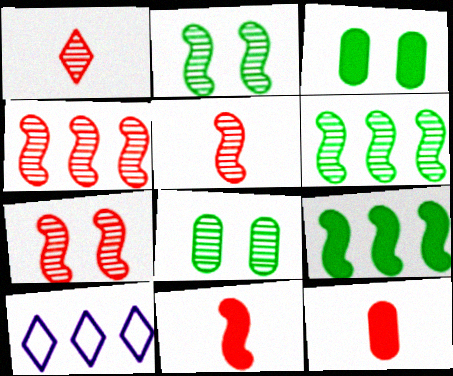[[2, 10, 12], 
[3, 5, 10], 
[4, 5, 7], 
[8, 10, 11]]